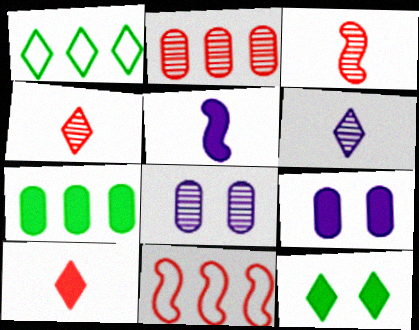[[1, 3, 9]]